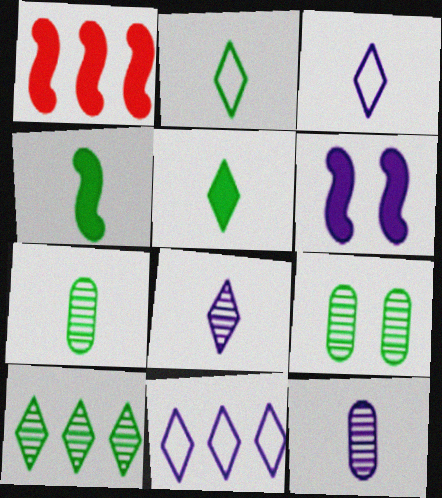[[1, 3, 9], 
[1, 4, 6], 
[2, 4, 7], 
[6, 11, 12]]